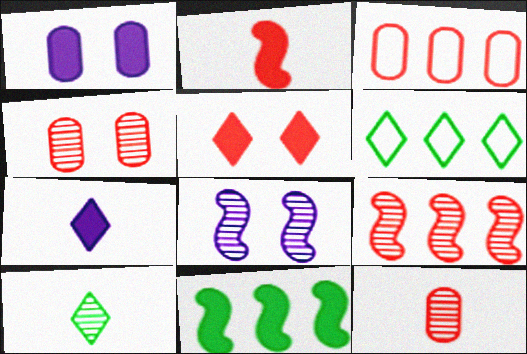[]